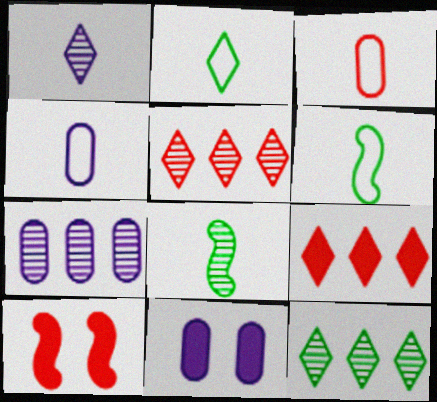[[2, 7, 10], 
[3, 5, 10], 
[4, 7, 11], 
[4, 10, 12], 
[5, 6, 11]]